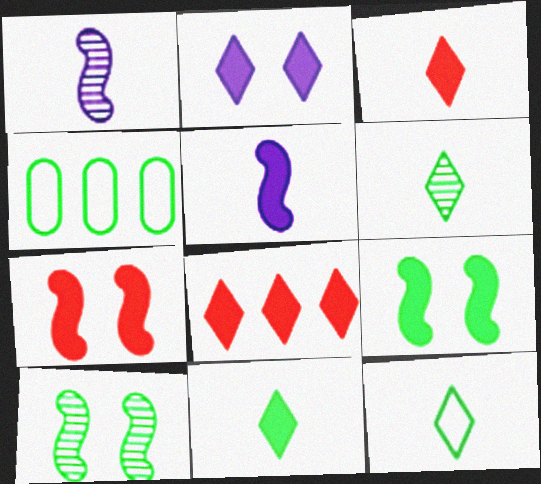[[2, 8, 11], 
[4, 6, 9], 
[4, 10, 11], 
[6, 11, 12]]